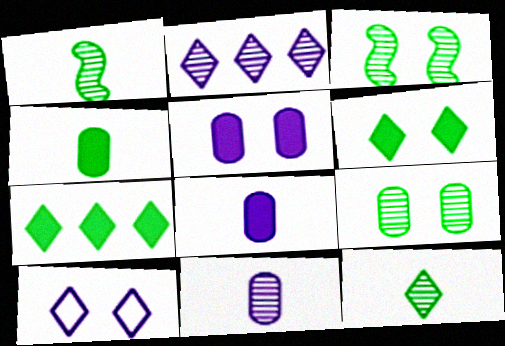[]